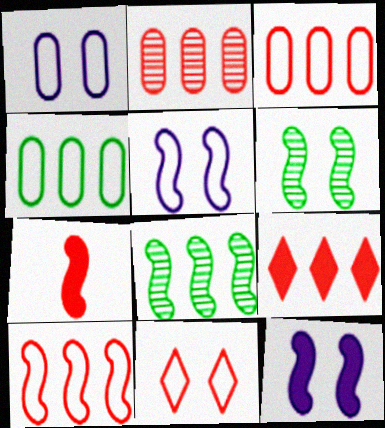[[2, 7, 11], 
[2, 9, 10], 
[5, 7, 8]]